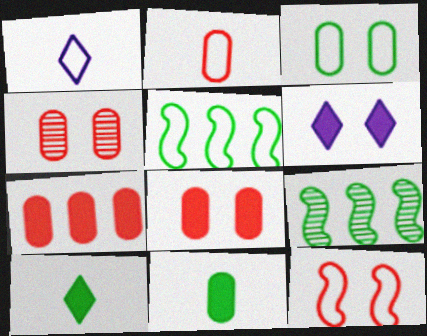[[1, 8, 9], 
[2, 4, 7], 
[2, 6, 9], 
[3, 9, 10]]